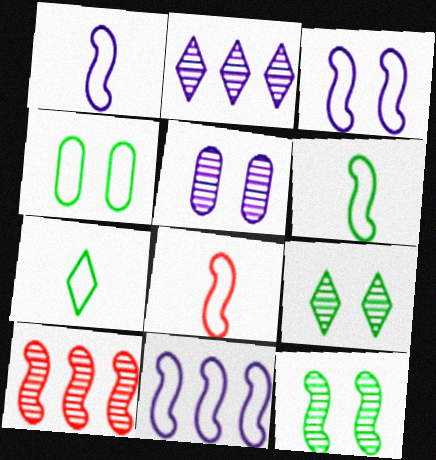[[1, 3, 11], 
[1, 6, 8]]